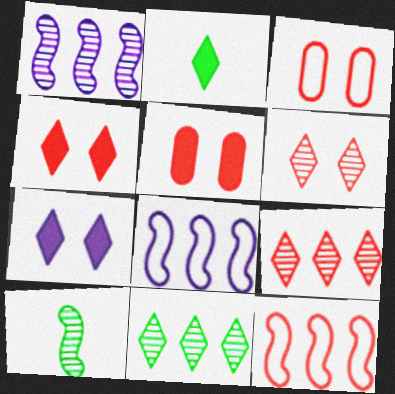[[1, 2, 3]]